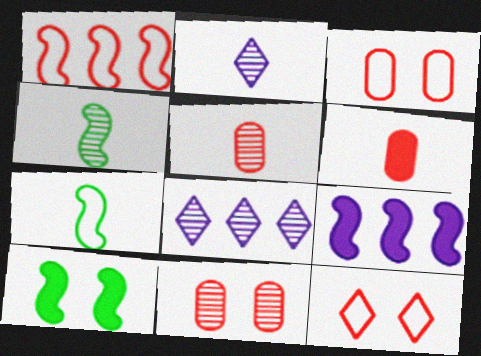[[2, 4, 5], 
[2, 6, 7], 
[4, 8, 11]]